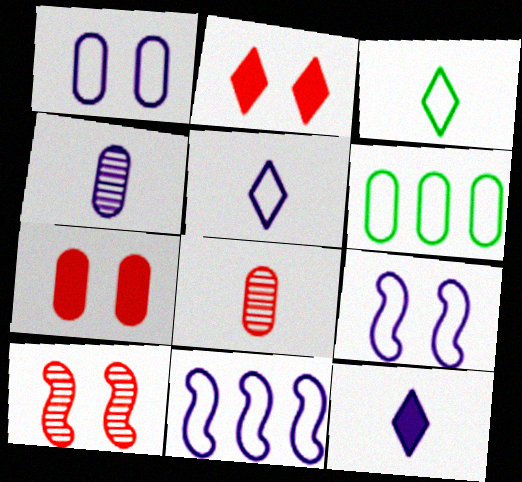[[1, 5, 11], 
[4, 6, 7], 
[6, 10, 12]]